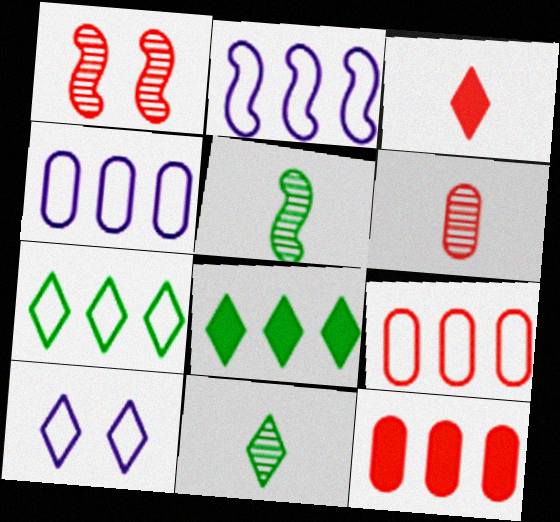[[1, 3, 9], 
[2, 7, 9], 
[5, 10, 12]]